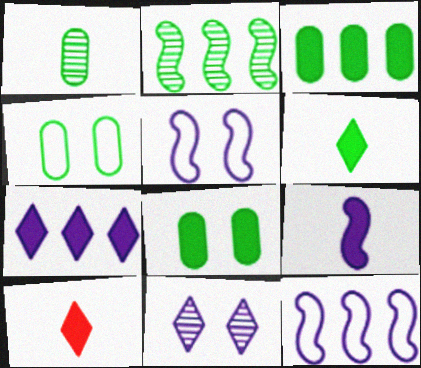[[1, 3, 4], 
[2, 4, 6]]